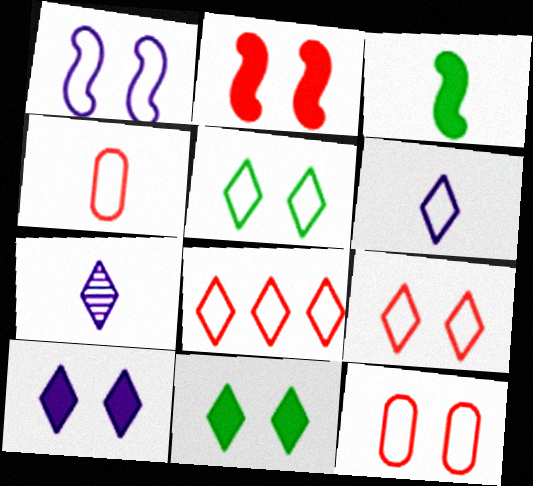[[1, 5, 12], 
[3, 4, 7], 
[5, 6, 8], 
[7, 8, 11]]